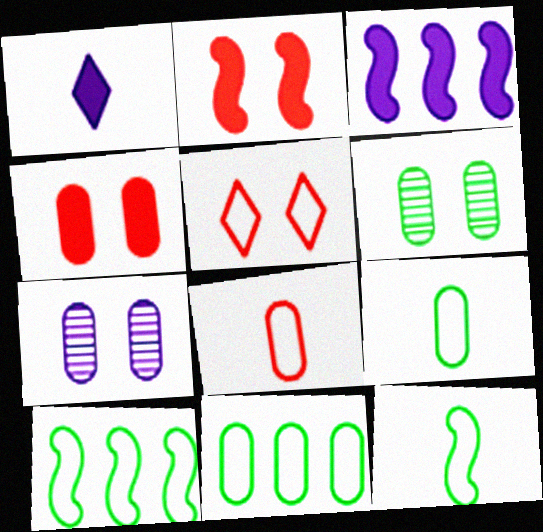[]